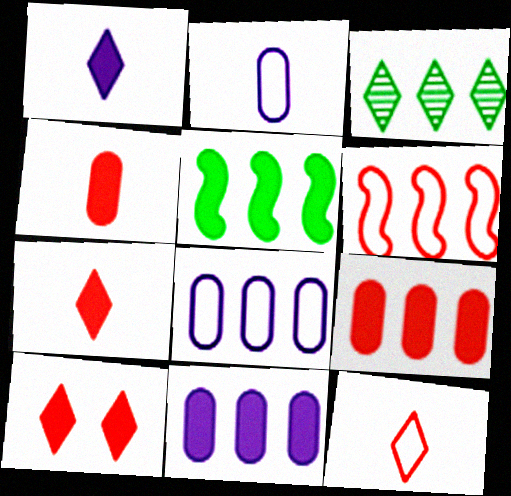[[3, 6, 11]]